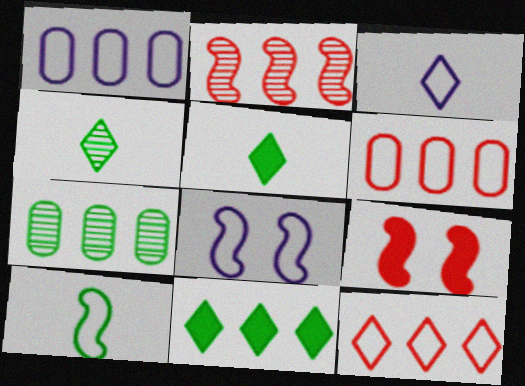[[1, 2, 11], 
[1, 3, 8], 
[1, 4, 9], 
[3, 7, 9]]